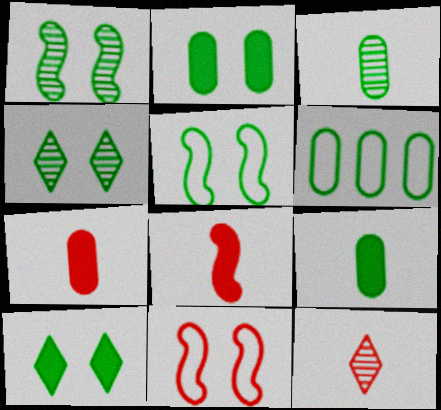[[2, 3, 6], 
[2, 4, 5]]